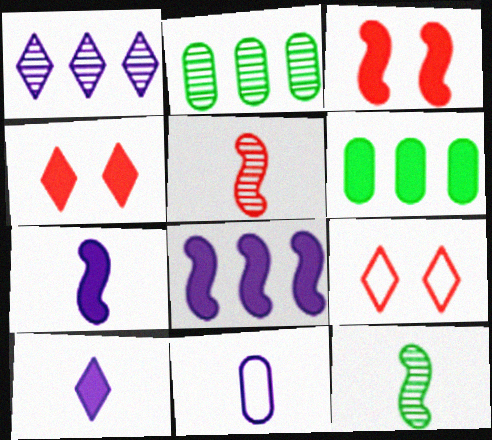[[2, 7, 9], 
[3, 6, 10], 
[4, 6, 7]]